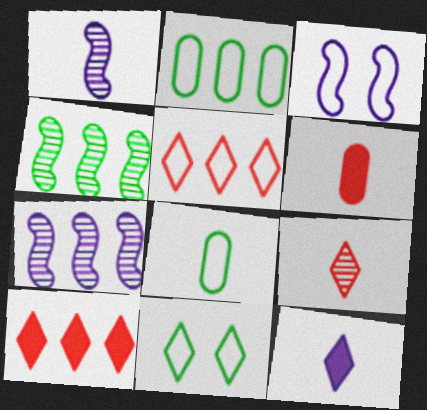[[2, 7, 10], 
[3, 5, 8], 
[6, 7, 11]]